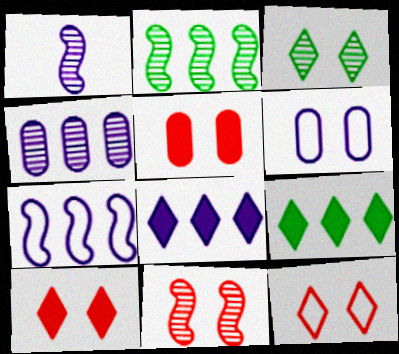[[1, 2, 11], 
[1, 6, 8], 
[4, 7, 8], 
[5, 11, 12]]